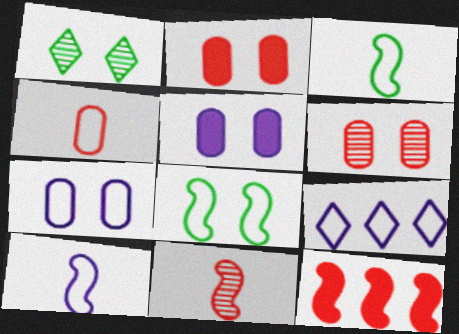[[4, 8, 9], 
[7, 9, 10]]